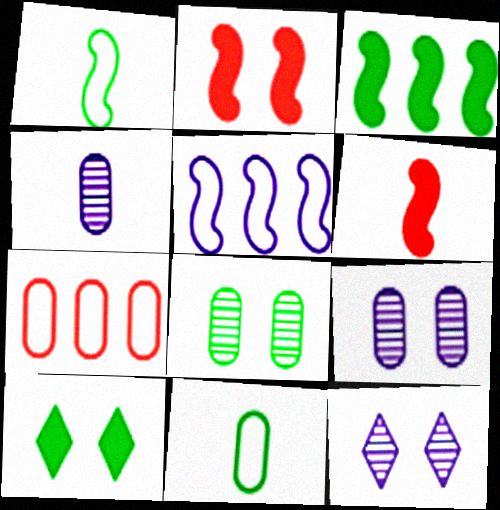[]